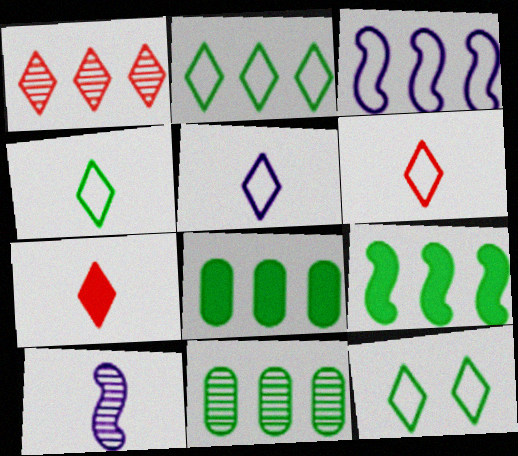[[1, 3, 8], 
[2, 4, 12], 
[2, 9, 11], 
[4, 5, 6]]